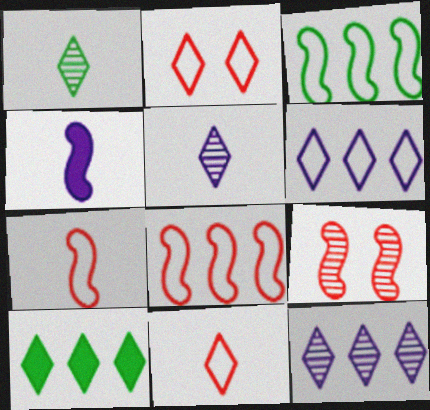[[2, 5, 10], 
[3, 4, 9]]